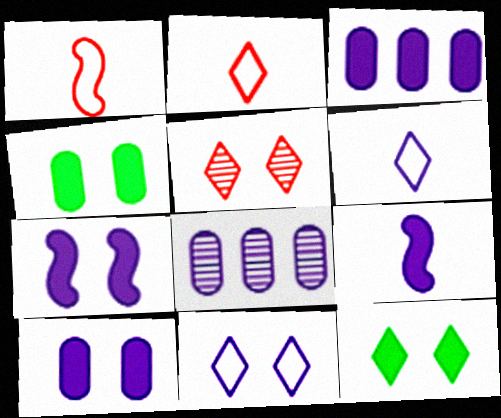[[1, 8, 12], 
[5, 11, 12], 
[6, 7, 8], 
[8, 9, 11]]